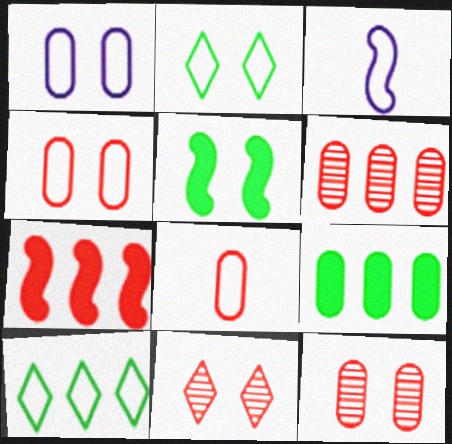[[1, 5, 11], 
[3, 4, 10], 
[3, 9, 11], 
[7, 8, 11]]